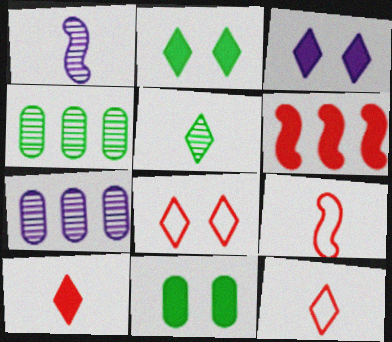[[2, 7, 9], 
[3, 4, 9]]